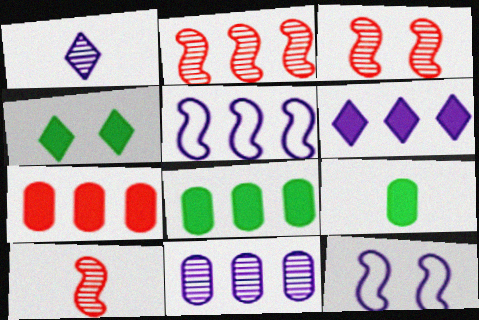[[2, 3, 10], 
[5, 6, 11]]